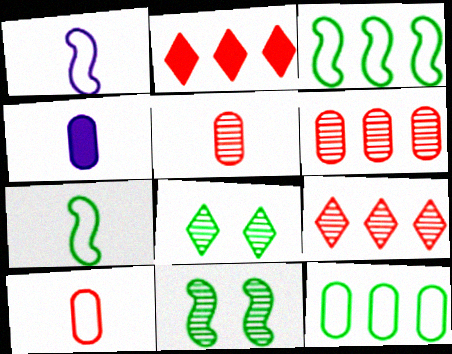[]